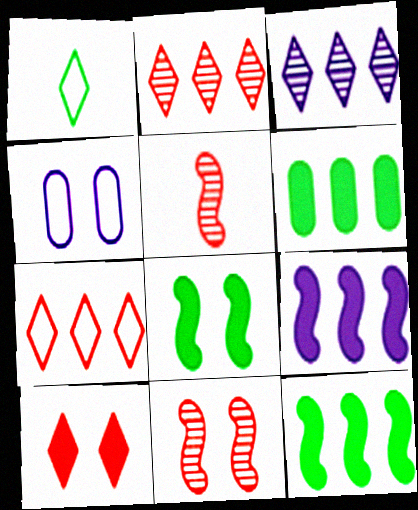[[1, 3, 10]]